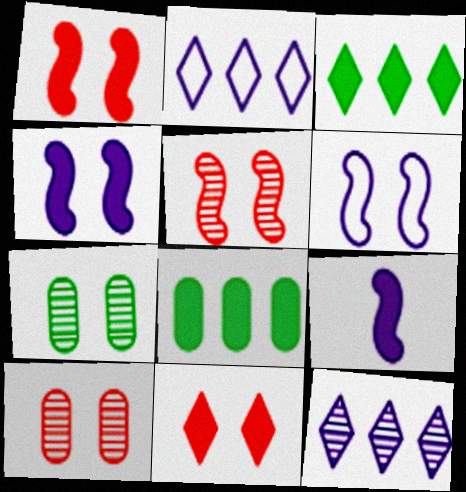[[6, 7, 11], 
[8, 9, 11]]